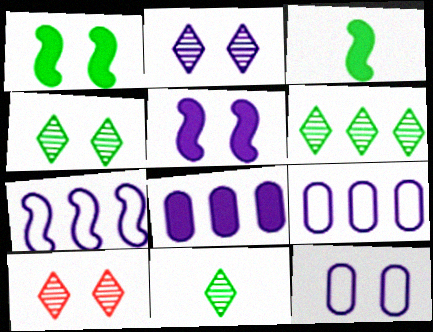[[1, 10, 12], 
[2, 4, 10], 
[2, 5, 12], 
[3, 9, 10], 
[4, 6, 11]]